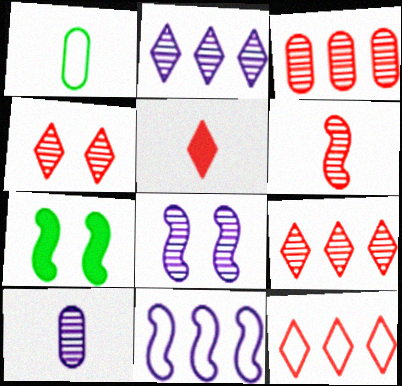[[2, 8, 10], 
[3, 4, 6], 
[4, 5, 12], 
[6, 7, 11], 
[7, 10, 12]]